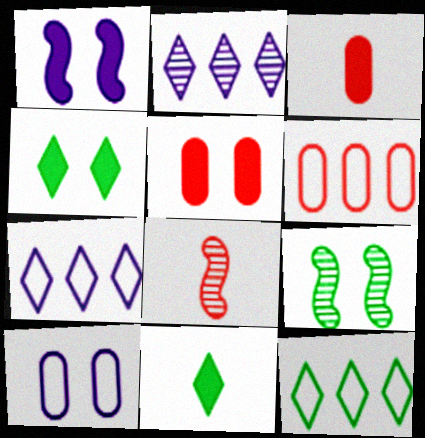[[1, 4, 5], 
[3, 7, 9]]